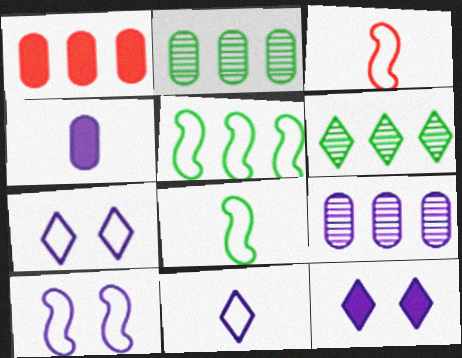[[2, 3, 12], 
[3, 5, 10]]